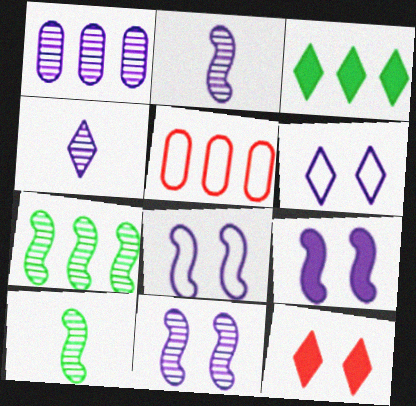[[1, 4, 11], 
[8, 9, 11]]